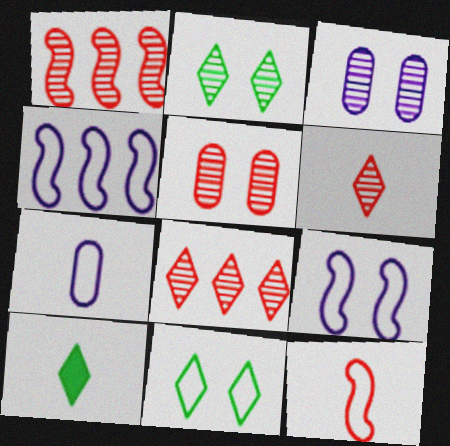[[1, 5, 6], 
[4, 5, 10]]